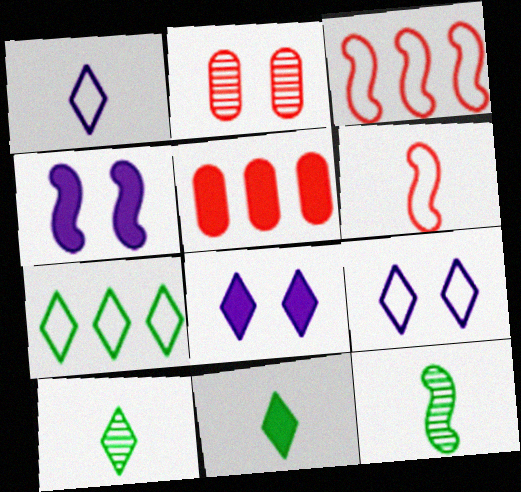[[3, 4, 12], 
[4, 5, 11], 
[5, 9, 12]]